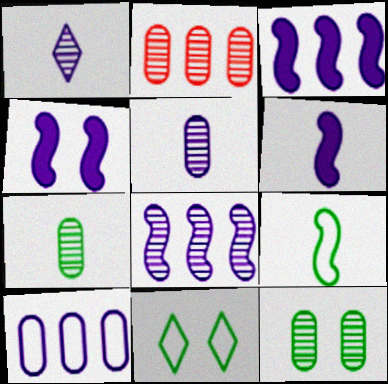[[1, 4, 10], 
[2, 5, 12], 
[2, 6, 11], 
[3, 4, 6]]